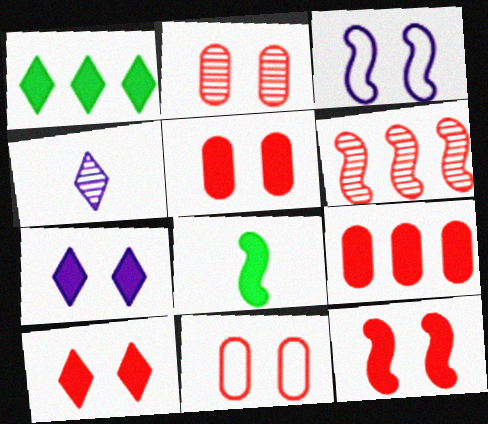[[2, 5, 11], 
[3, 6, 8], 
[5, 10, 12], 
[7, 8, 9]]